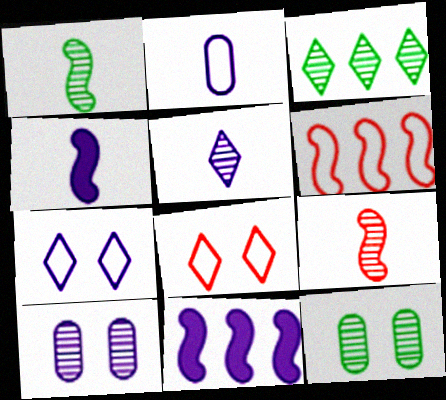[[1, 3, 12], 
[2, 4, 5], 
[3, 9, 10]]